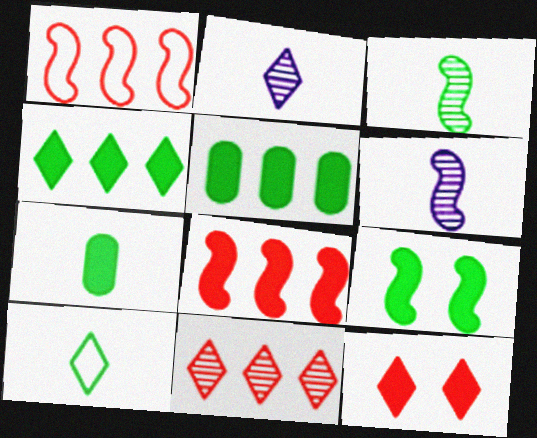[[1, 6, 9], 
[3, 7, 10], 
[4, 7, 9]]